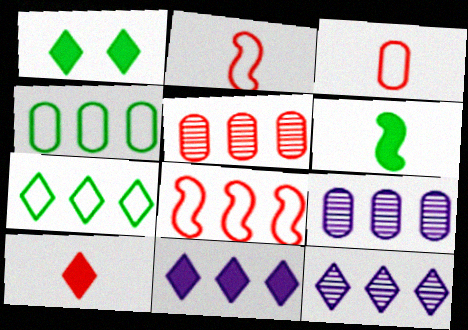[[1, 2, 9], 
[1, 10, 11]]